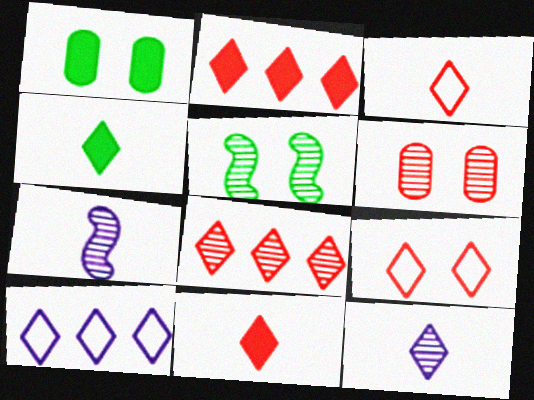[[3, 4, 12], 
[8, 9, 11]]